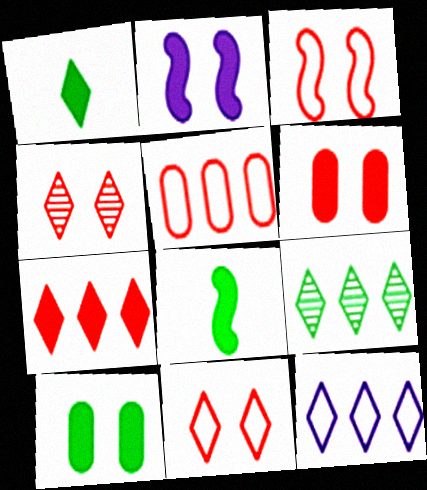[[1, 4, 12], 
[3, 4, 6], 
[7, 9, 12]]